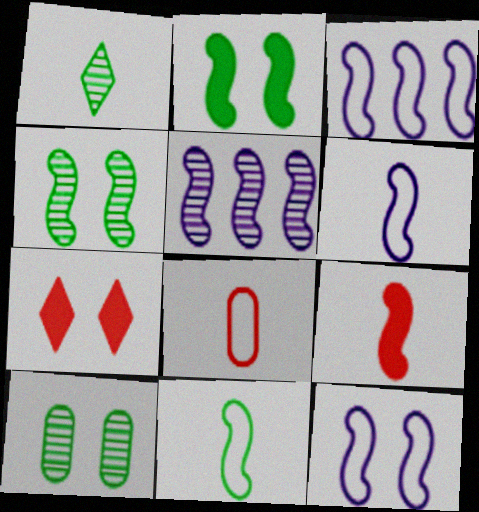[[3, 4, 9], 
[3, 6, 12], 
[7, 10, 12]]